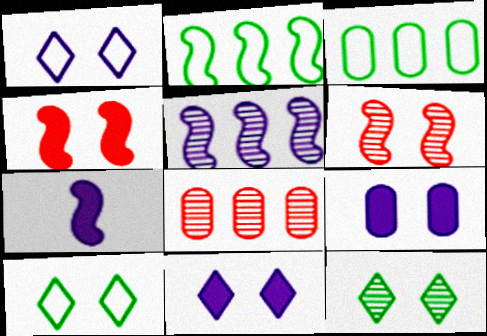[[2, 6, 7], 
[6, 9, 10], 
[7, 8, 10]]